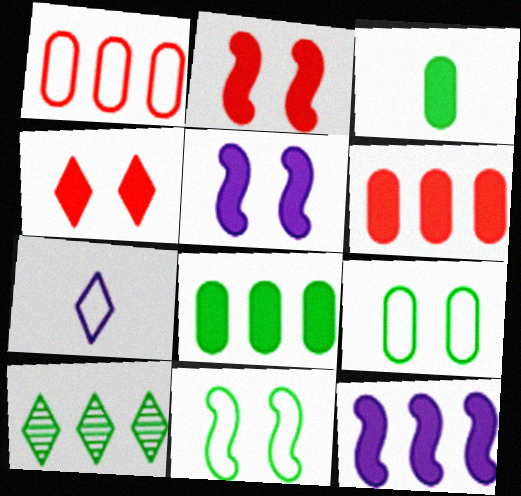[[1, 7, 11], 
[1, 10, 12], 
[3, 4, 12], 
[3, 10, 11], 
[4, 7, 10]]